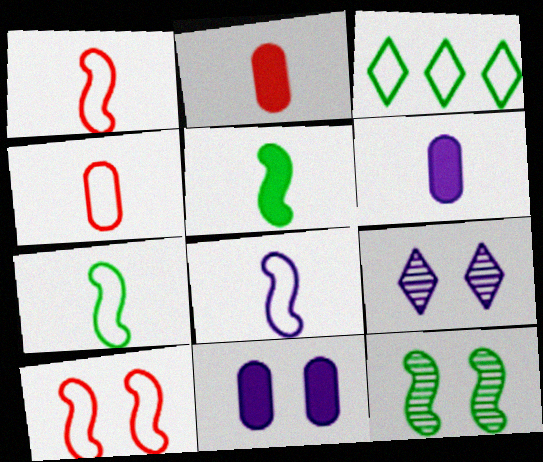[[1, 7, 8]]